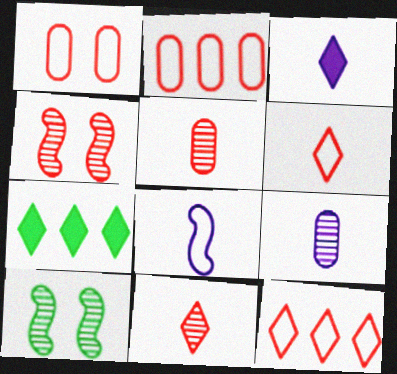[[2, 3, 10], 
[3, 8, 9]]